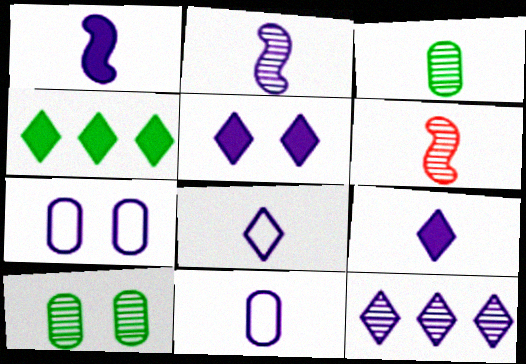[[1, 7, 12], 
[2, 9, 11], 
[4, 6, 7], 
[5, 8, 12], 
[6, 10, 12]]